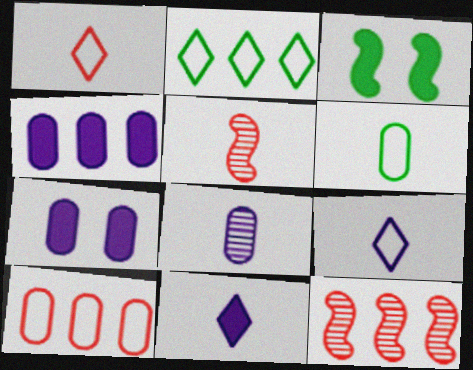[[2, 4, 12], 
[2, 5, 7], 
[5, 6, 11]]